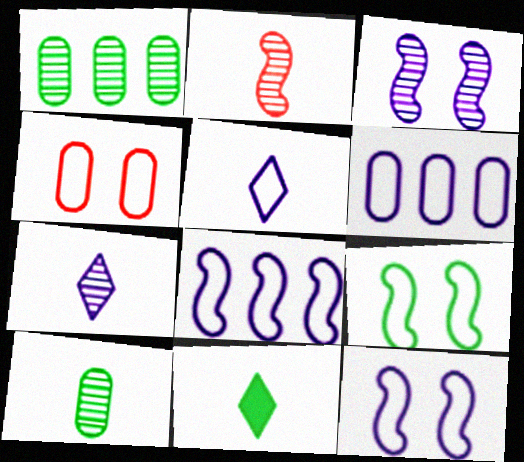[[1, 9, 11], 
[2, 7, 10], 
[5, 6, 12]]